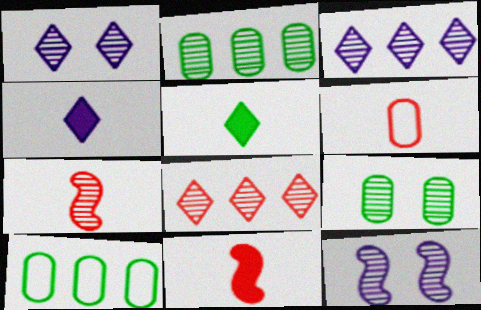[[1, 2, 7], 
[1, 10, 11], 
[3, 7, 9]]